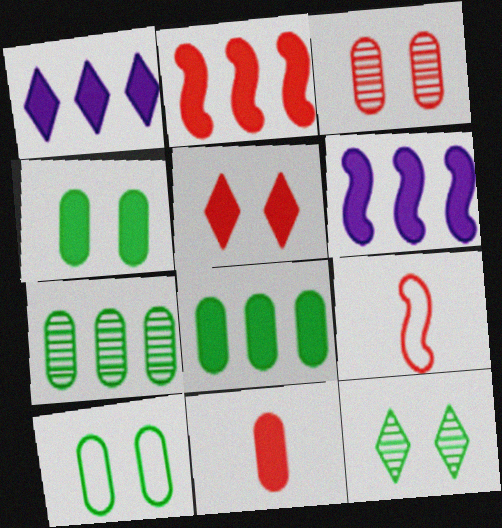[[1, 2, 8], 
[2, 5, 11]]